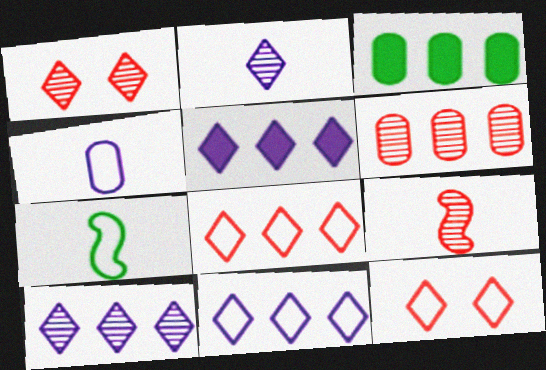[[1, 6, 9], 
[5, 10, 11]]